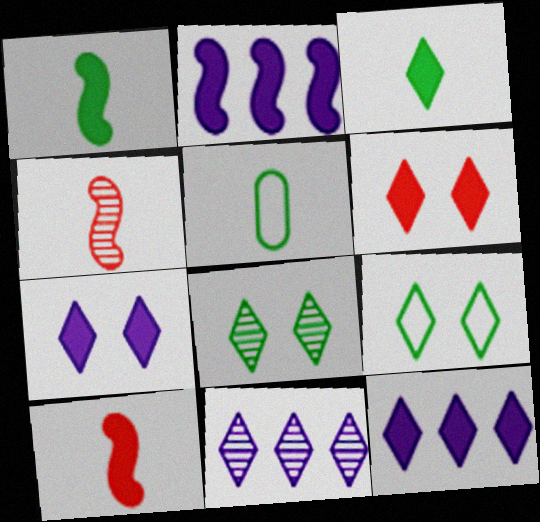[[3, 6, 12]]